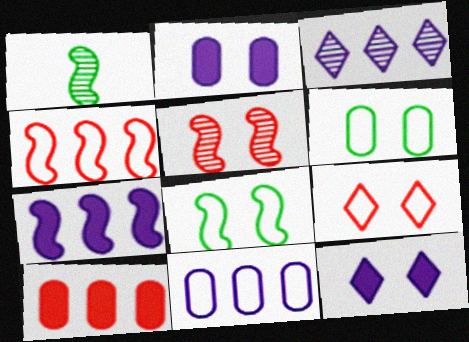[[3, 7, 11], 
[5, 6, 12]]